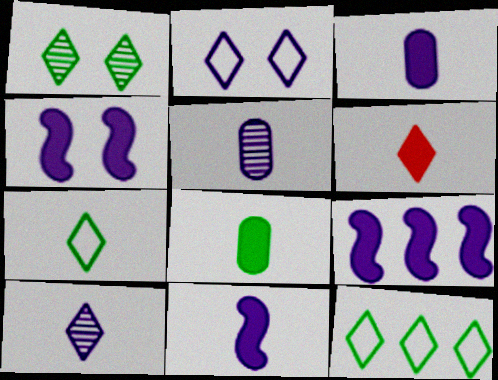[[2, 5, 9], 
[4, 9, 11], 
[6, 7, 10], 
[6, 8, 11]]